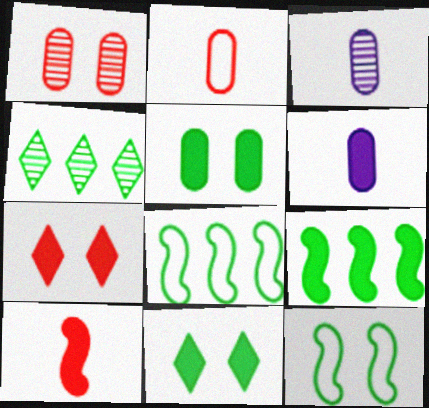[[3, 7, 8], 
[6, 7, 9]]